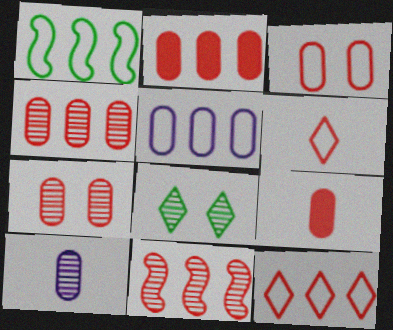[[1, 5, 12], 
[2, 11, 12], 
[3, 4, 9], 
[8, 10, 11]]